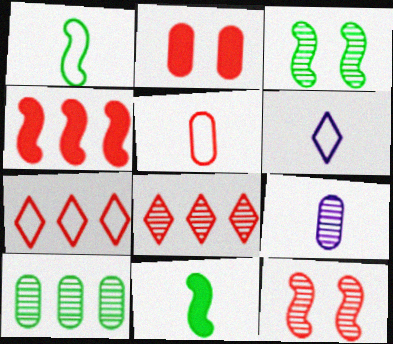[[1, 5, 6], 
[3, 8, 9]]